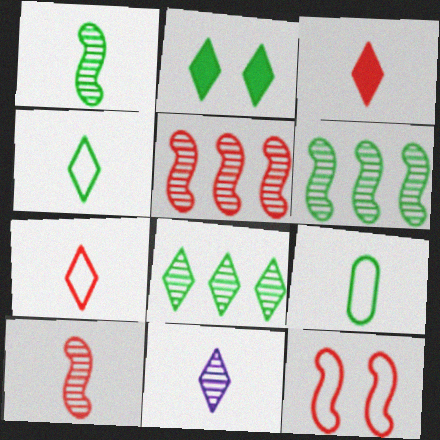[[2, 4, 8], 
[2, 6, 9], 
[3, 4, 11]]